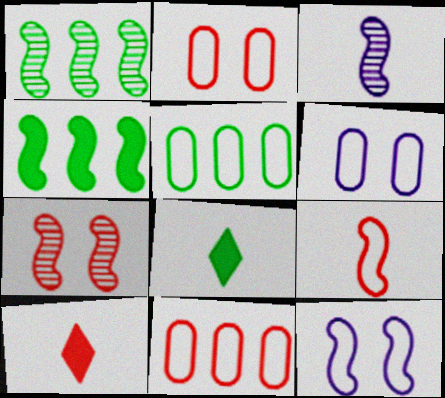[[1, 3, 7], 
[1, 6, 10], 
[7, 10, 11]]